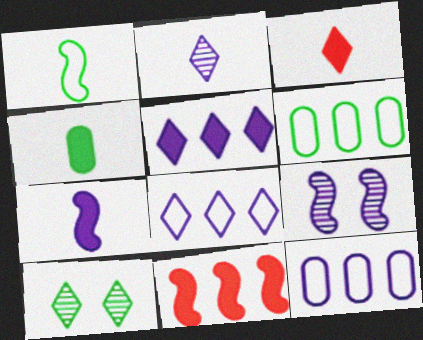[[1, 9, 11], 
[3, 4, 7], 
[3, 6, 9], 
[3, 8, 10]]